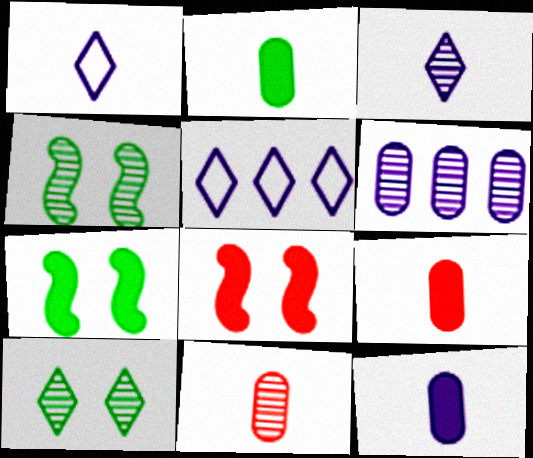[[2, 9, 12], 
[4, 5, 9], 
[5, 7, 11]]